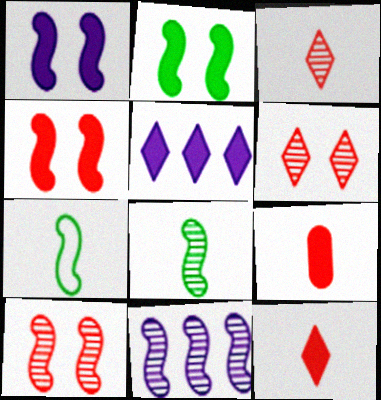[[1, 2, 4], 
[2, 5, 9], 
[4, 7, 11], 
[8, 10, 11]]